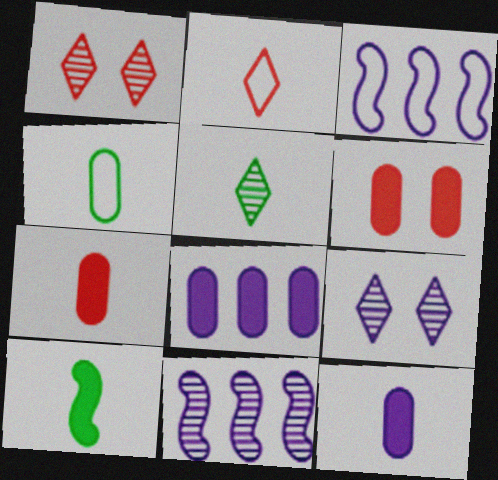[[3, 5, 6], 
[3, 9, 12], 
[4, 5, 10]]